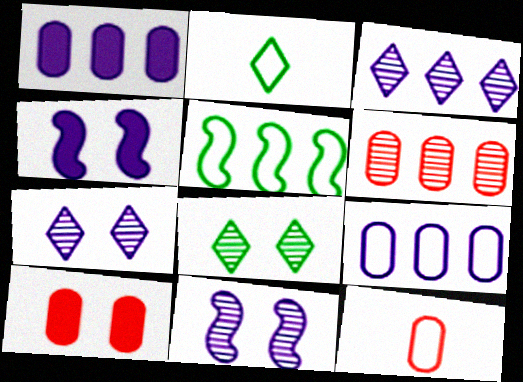[[2, 4, 6], 
[6, 10, 12]]